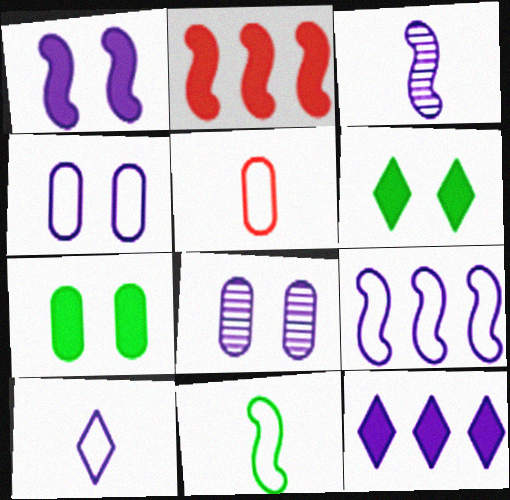[[1, 3, 9], 
[3, 4, 12], 
[4, 9, 10], 
[5, 10, 11]]